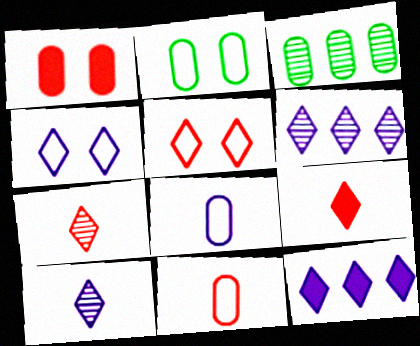[[1, 3, 8], 
[4, 10, 12]]